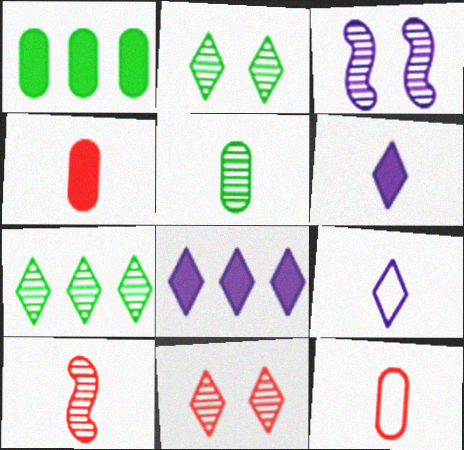[]